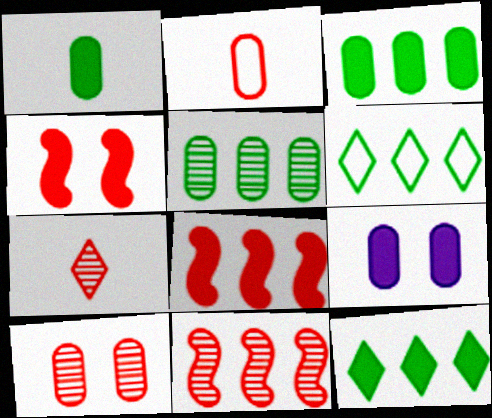[[2, 5, 9], 
[7, 10, 11]]